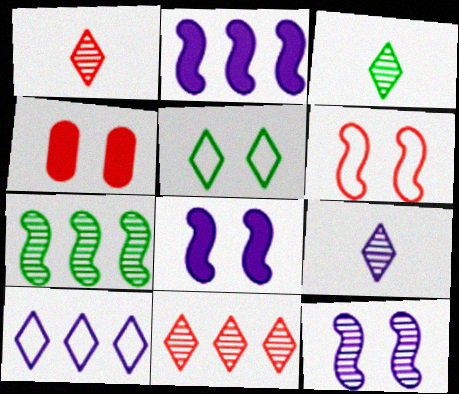[[1, 3, 9], 
[4, 5, 12]]